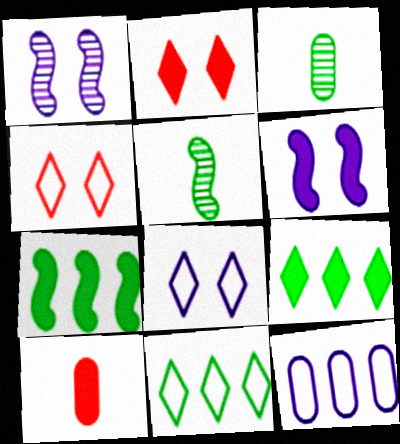[[1, 10, 11], 
[2, 5, 12], 
[6, 9, 10]]